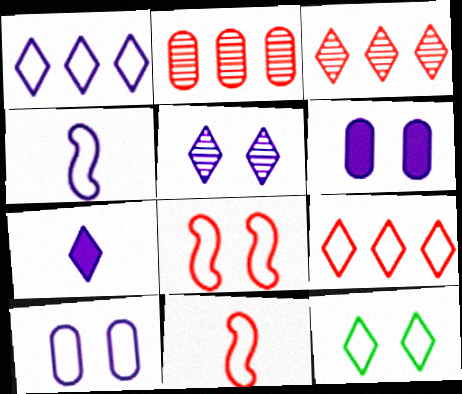[[1, 4, 10], 
[1, 5, 7], 
[3, 7, 12], 
[8, 10, 12]]